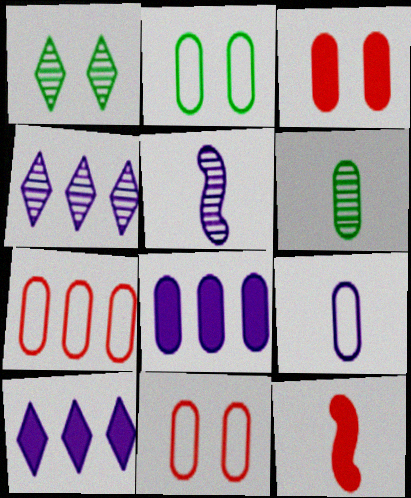[[2, 4, 12], 
[2, 7, 9], 
[6, 8, 11]]